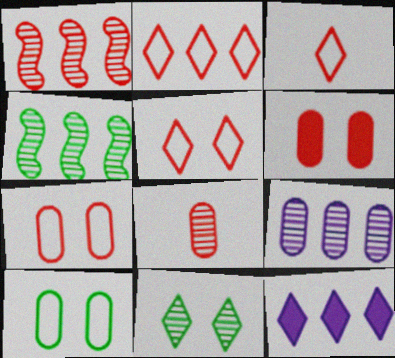[[1, 3, 6], 
[2, 3, 5], 
[3, 11, 12]]